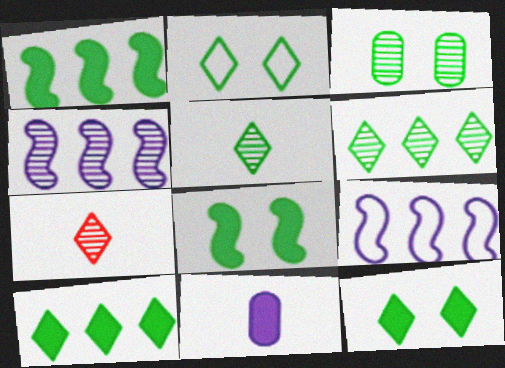[[2, 3, 8], 
[2, 5, 10], 
[3, 4, 7]]